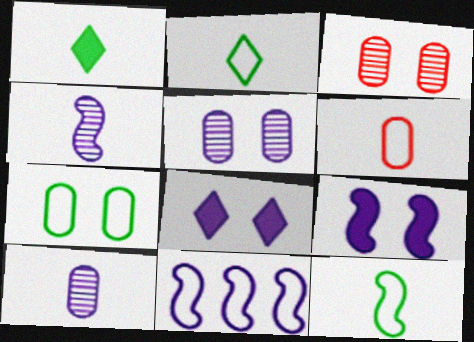[[1, 3, 11], 
[1, 4, 6], 
[4, 9, 11], 
[8, 10, 11]]